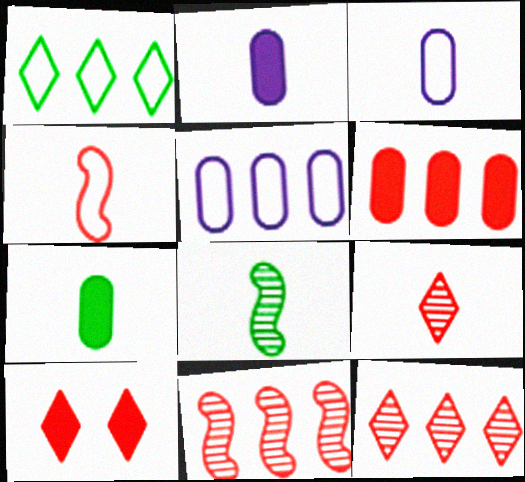[[5, 8, 10]]